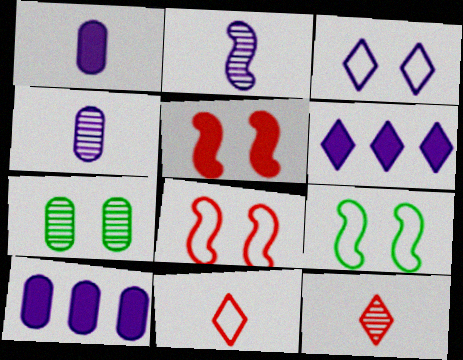[[2, 3, 10], 
[3, 5, 7], 
[9, 10, 12]]